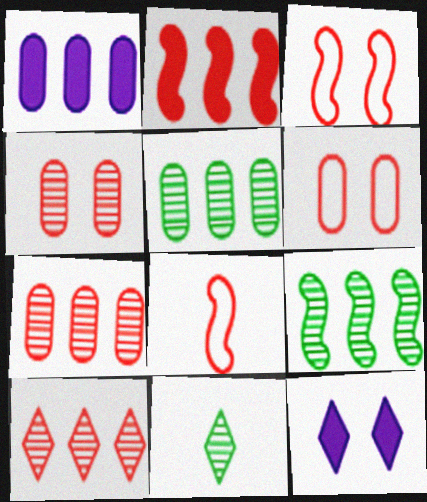[[1, 3, 11], 
[5, 8, 12]]